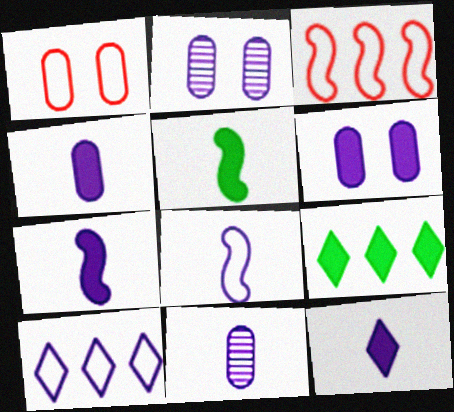[[2, 7, 10], 
[4, 7, 12], 
[8, 11, 12]]